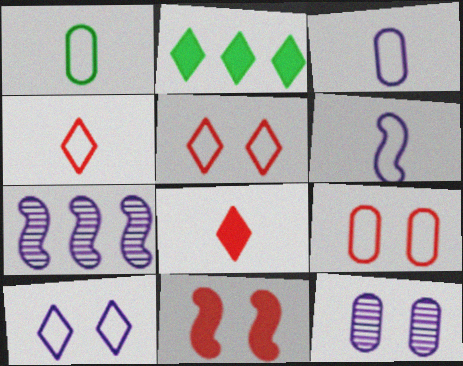[[1, 4, 6]]